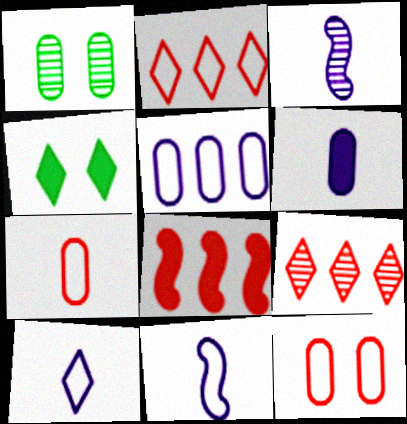[[1, 3, 9], 
[1, 8, 10], 
[3, 6, 10], 
[4, 6, 8], 
[4, 9, 10]]